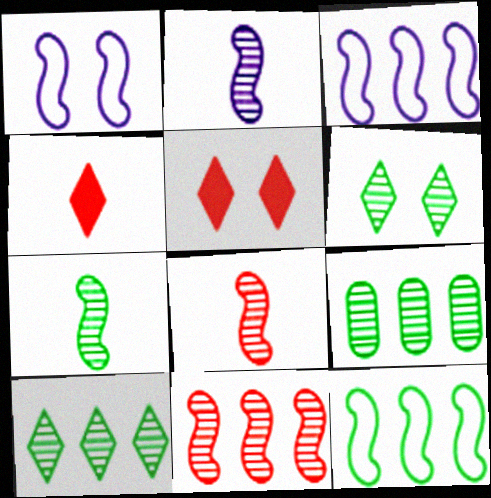[[1, 4, 9], 
[2, 7, 8], 
[6, 7, 9]]